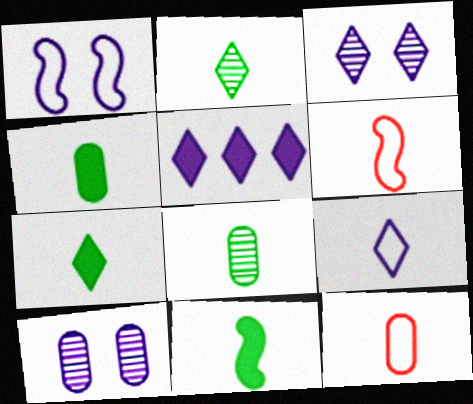[[3, 5, 9], 
[4, 7, 11]]